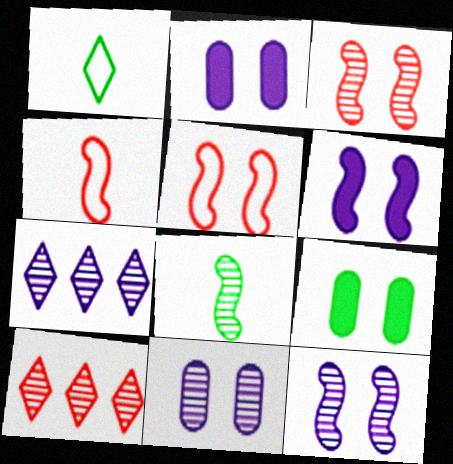[[4, 7, 9], 
[8, 10, 11]]